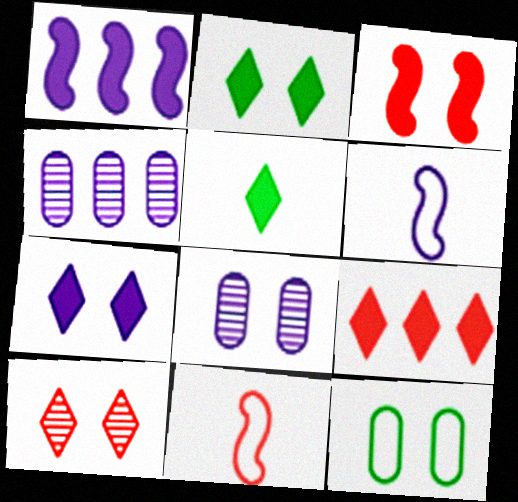[[2, 4, 11], 
[4, 6, 7], 
[5, 7, 9]]